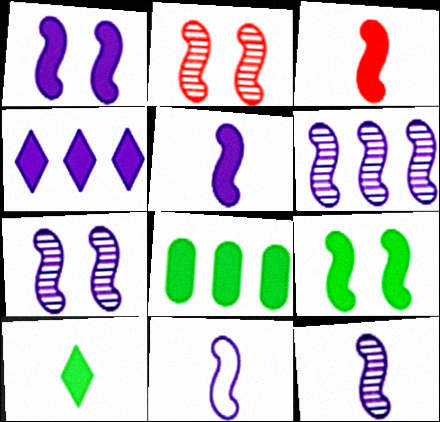[[1, 6, 11], 
[5, 11, 12], 
[6, 7, 12], 
[8, 9, 10]]